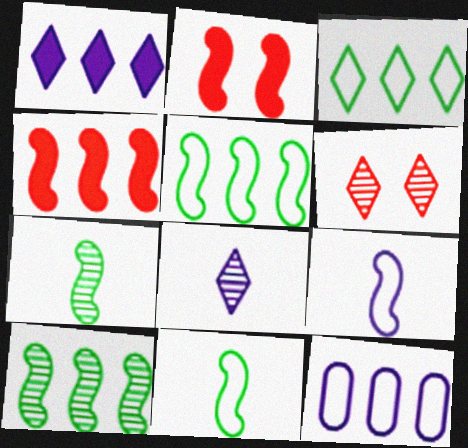[[2, 9, 10]]